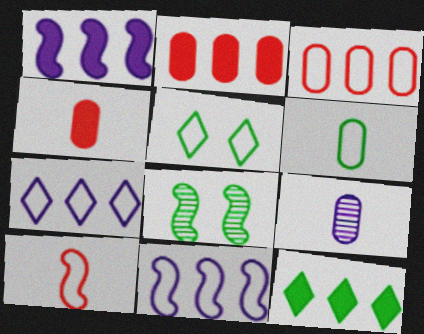[[1, 2, 12], 
[1, 8, 10], 
[4, 6, 9], 
[4, 7, 8], 
[6, 8, 12]]